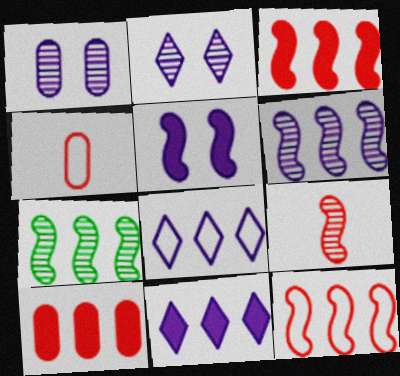[[7, 8, 10]]